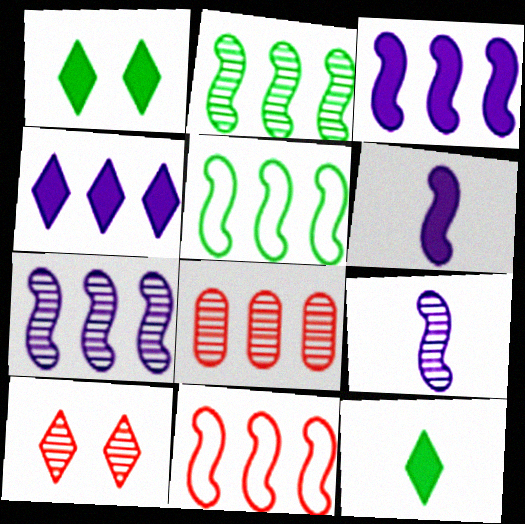[[2, 3, 11], 
[4, 5, 8]]